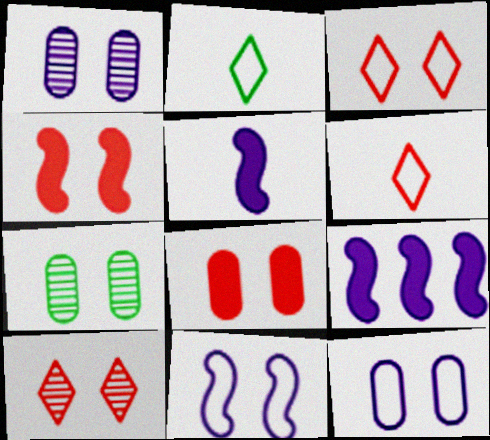[[6, 7, 9], 
[7, 8, 12]]